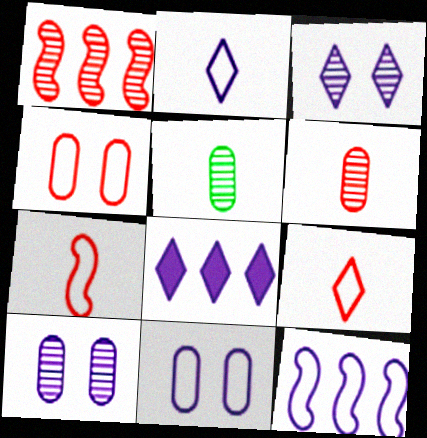[[1, 3, 5], 
[2, 3, 8], 
[2, 11, 12]]